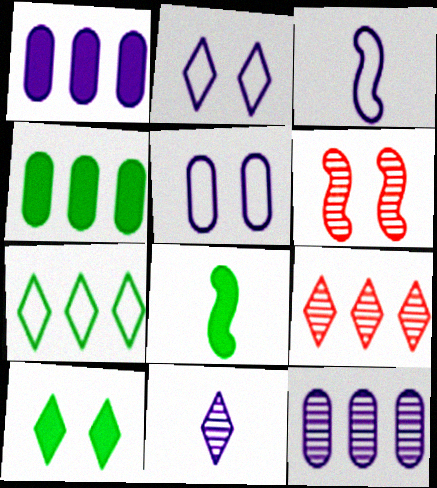[[4, 8, 10], 
[5, 6, 10], 
[5, 8, 9]]